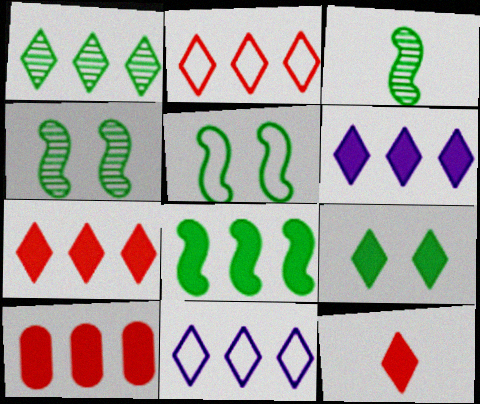[[1, 2, 6], 
[1, 7, 11], 
[3, 5, 8], 
[6, 8, 10], 
[6, 9, 12]]